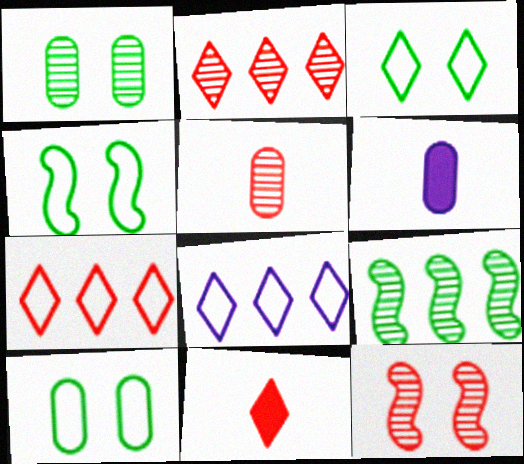[[2, 4, 6], 
[2, 5, 12], 
[3, 4, 10]]